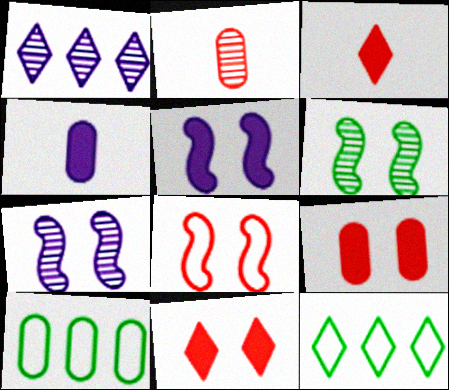[[1, 2, 6], 
[2, 5, 12], 
[3, 7, 10], 
[5, 6, 8]]